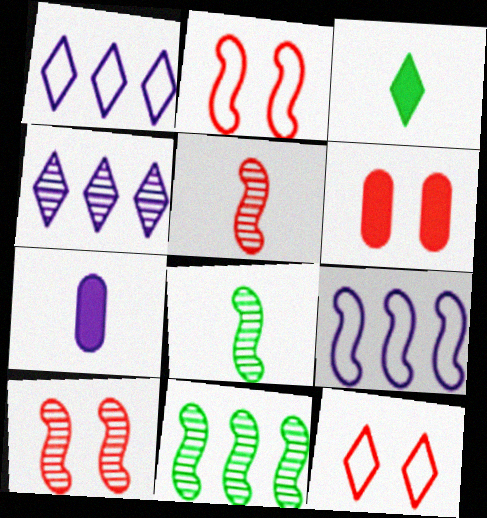[[1, 6, 8], 
[3, 4, 12], 
[6, 10, 12], 
[7, 11, 12]]